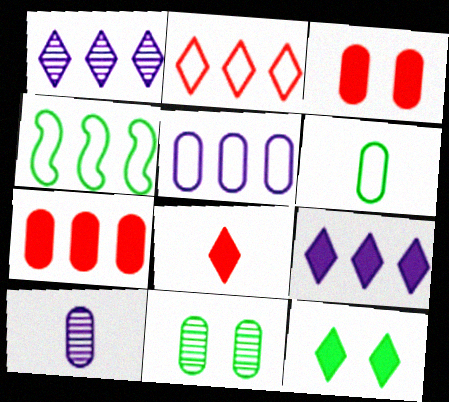[[1, 4, 7], 
[2, 4, 5], 
[8, 9, 12]]